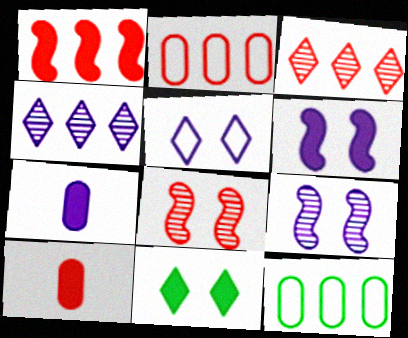[[1, 2, 3], 
[1, 4, 12], 
[1, 7, 11]]